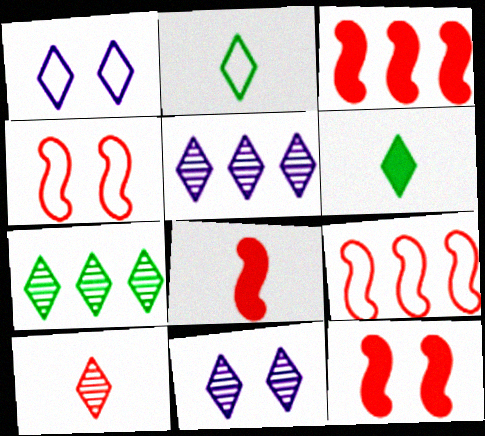[[3, 8, 12], 
[7, 10, 11]]